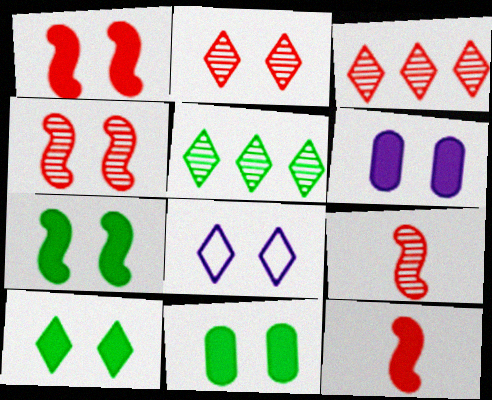[[1, 6, 10], 
[2, 8, 10], 
[4, 8, 11], 
[7, 10, 11]]